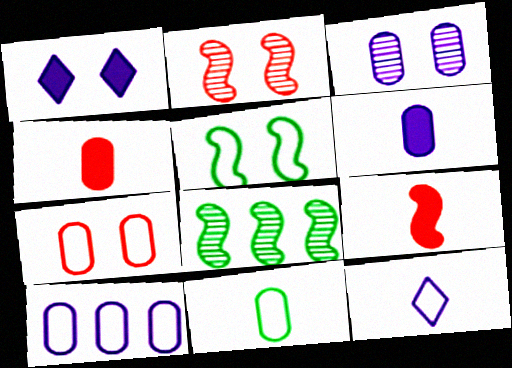[[3, 6, 10], 
[7, 10, 11]]